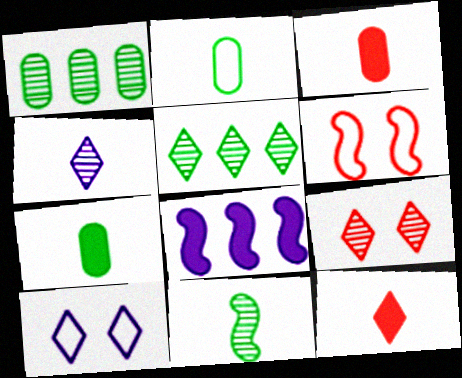[[2, 8, 9], 
[4, 5, 9], 
[5, 10, 12], 
[6, 8, 11]]